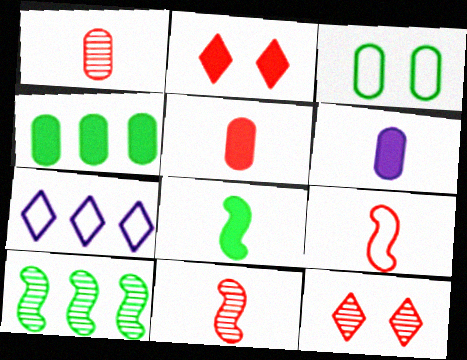[[3, 7, 9]]